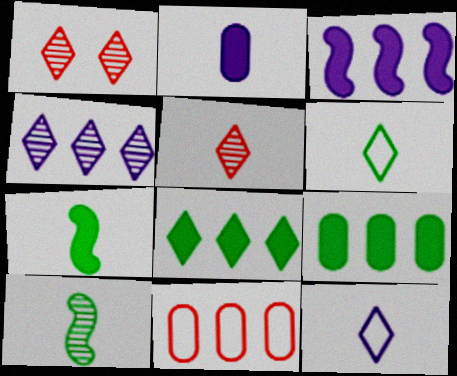[[1, 8, 12]]